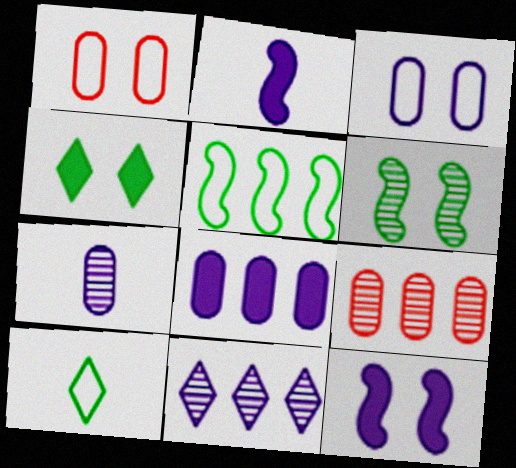[[2, 3, 11], 
[3, 7, 8], 
[9, 10, 12]]